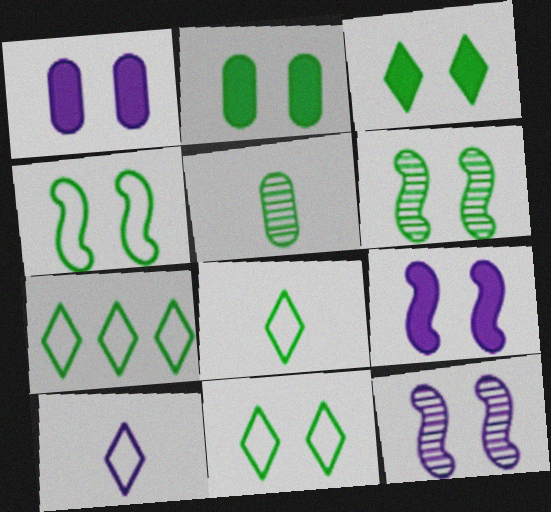[[2, 6, 11], 
[7, 8, 11]]